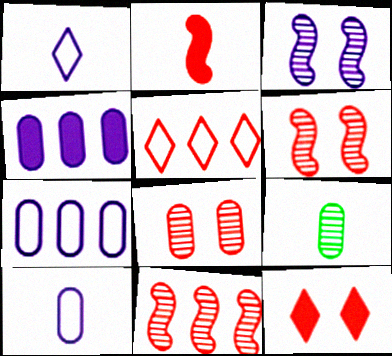[[1, 2, 9], 
[1, 3, 4], 
[2, 5, 8]]